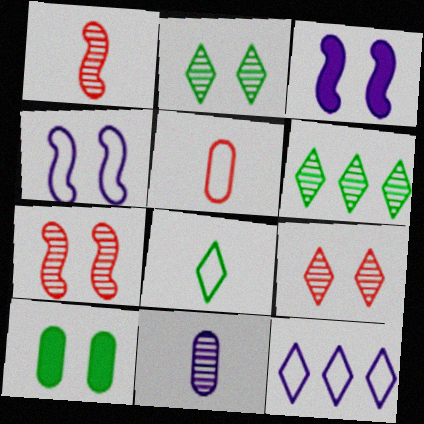[[1, 10, 12], 
[3, 5, 6], 
[3, 11, 12], 
[4, 9, 10], 
[6, 7, 11]]